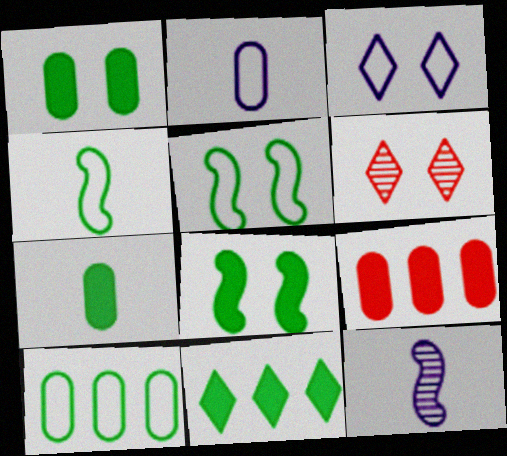[[7, 8, 11]]